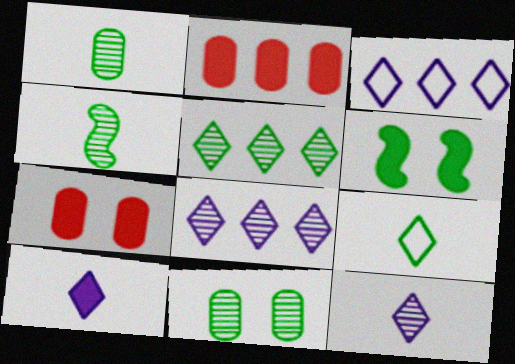[[2, 6, 10], 
[3, 4, 7], 
[4, 5, 11]]